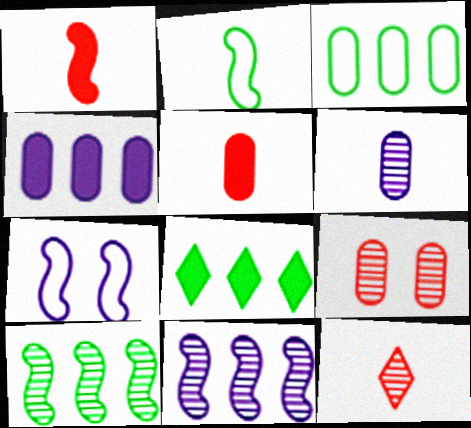[[1, 7, 10], 
[3, 8, 10]]